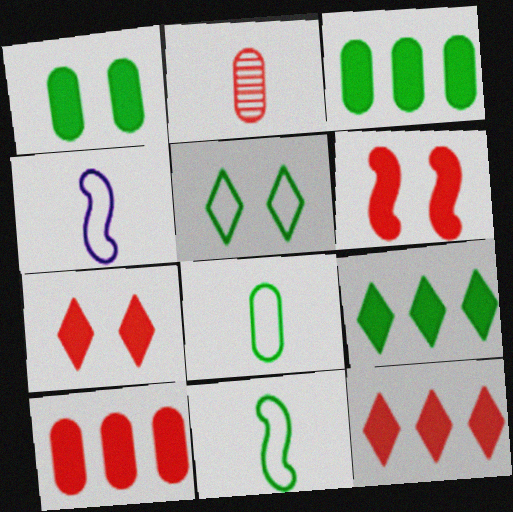[]